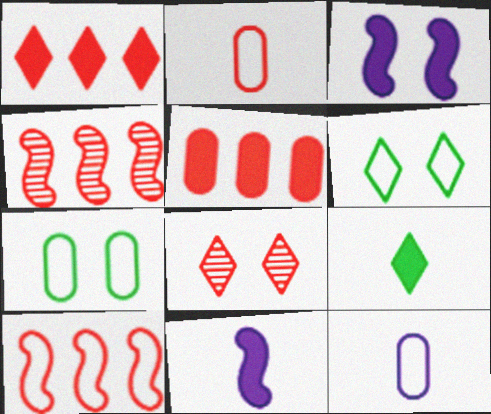[[3, 5, 9], 
[3, 7, 8], 
[6, 10, 12]]